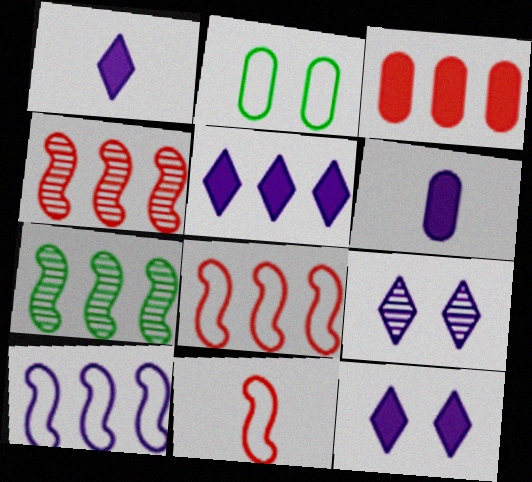[[1, 2, 4], 
[1, 5, 12], 
[6, 9, 10]]